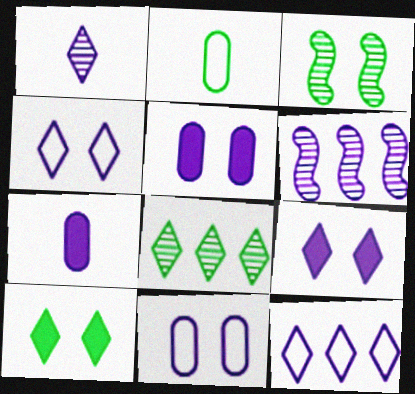[[1, 9, 12], 
[4, 6, 7]]